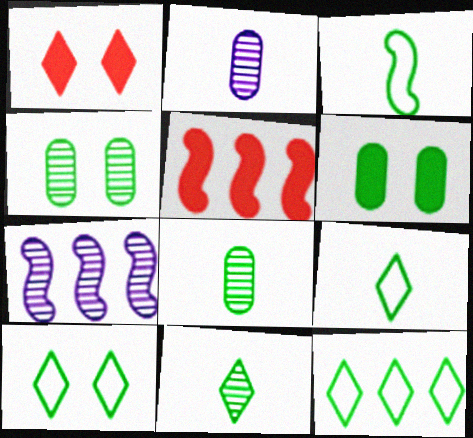[[2, 5, 10], 
[9, 10, 12]]